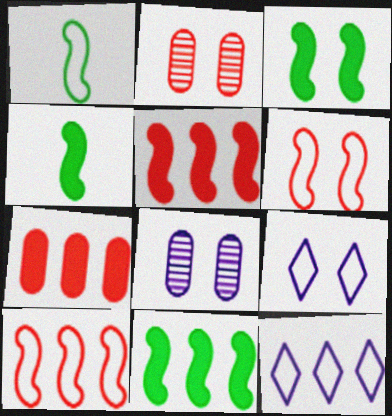[[2, 3, 9], 
[2, 4, 12], 
[3, 4, 11]]